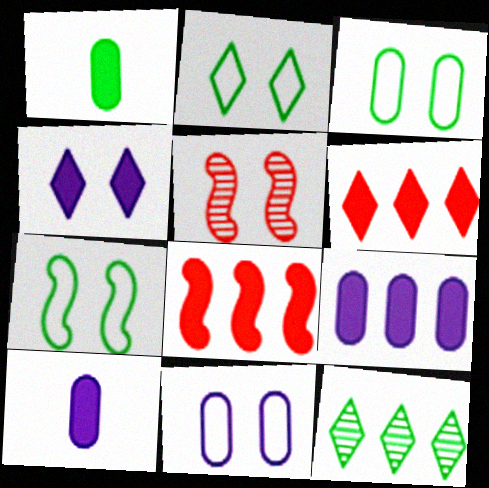[[1, 4, 8], 
[1, 7, 12], 
[2, 3, 7], 
[3, 4, 5]]